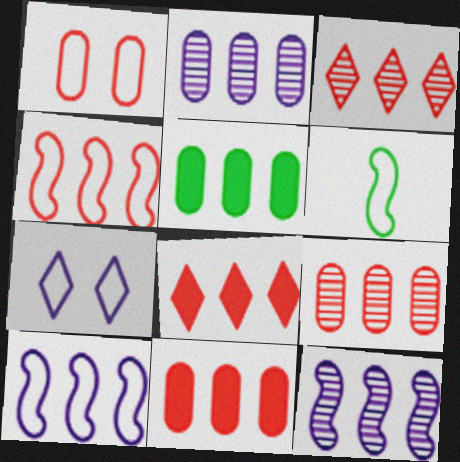[[3, 4, 11], 
[3, 5, 10], 
[4, 8, 9]]